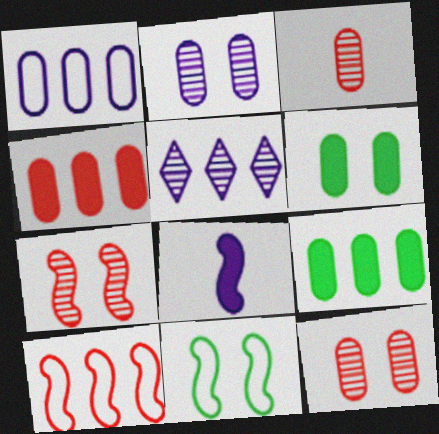[[1, 3, 6], 
[5, 9, 10]]